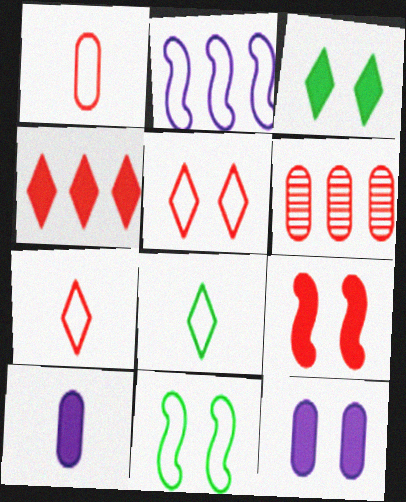[[3, 9, 12], 
[6, 7, 9]]